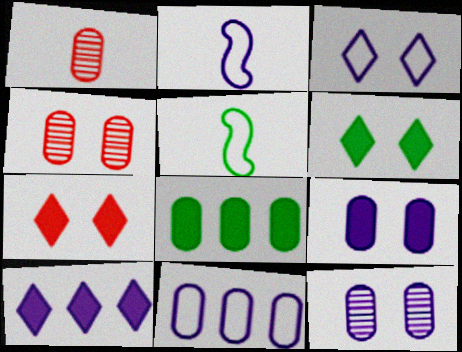[[2, 3, 11], 
[2, 10, 12], 
[4, 5, 10]]